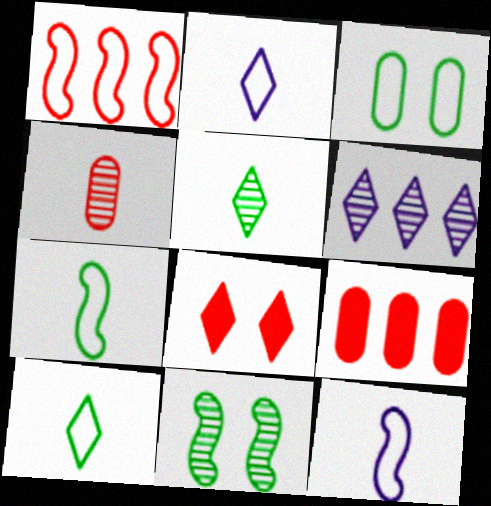[[1, 2, 3], 
[1, 4, 8], 
[2, 9, 11], 
[4, 6, 11], 
[6, 8, 10]]